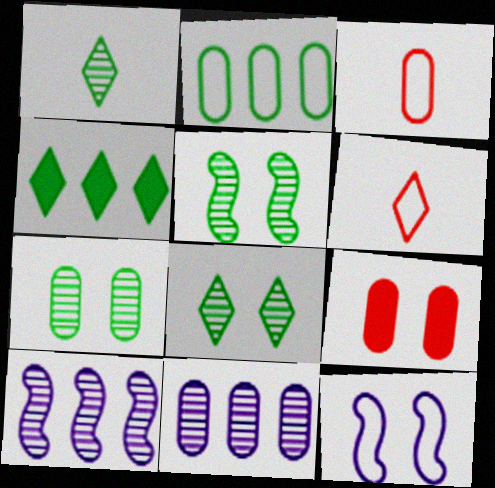[[2, 6, 12], 
[5, 7, 8], 
[8, 9, 12]]